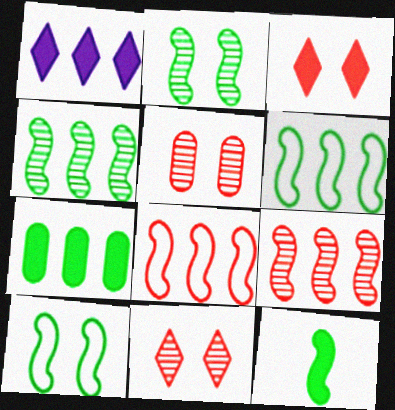[[2, 6, 12], 
[4, 10, 12]]